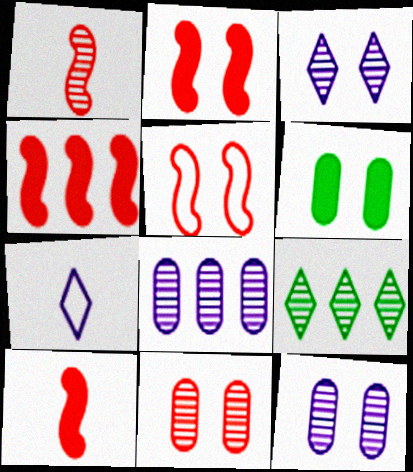[[1, 4, 5], 
[1, 9, 12], 
[2, 4, 10], 
[3, 5, 6]]